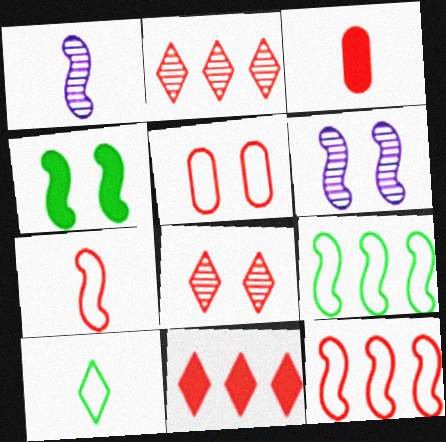[[1, 3, 10], 
[1, 4, 12], 
[3, 8, 12]]